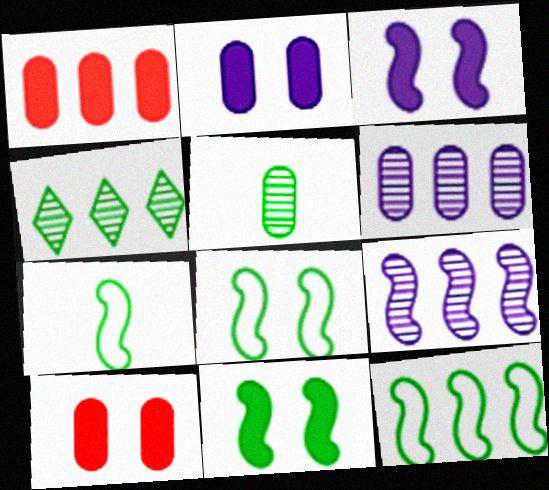[[7, 8, 12]]